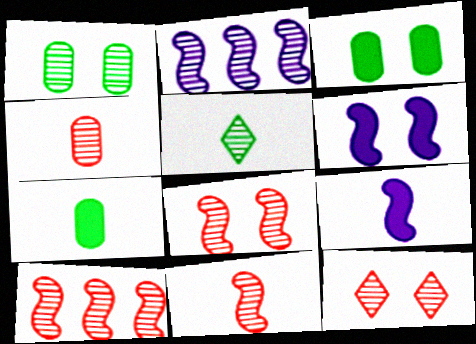[[4, 10, 12], 
[8, 10, 11]]